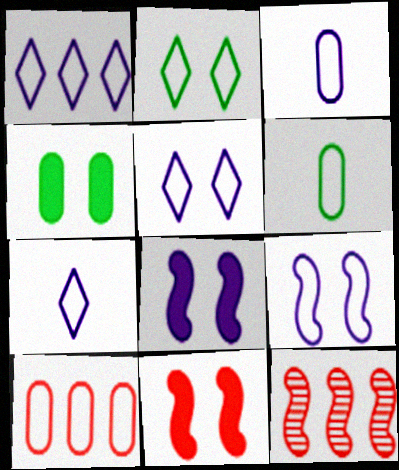[[1, 3, 9], 
[1, 5, 7], 
[4, 7, 12]]